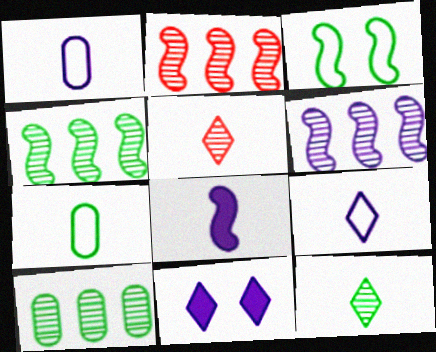[[1, 6, 11], 
[2, 3, 8], 
[2, 4, 6], 
[2, 7, 11], 
[5, 7, 8]]